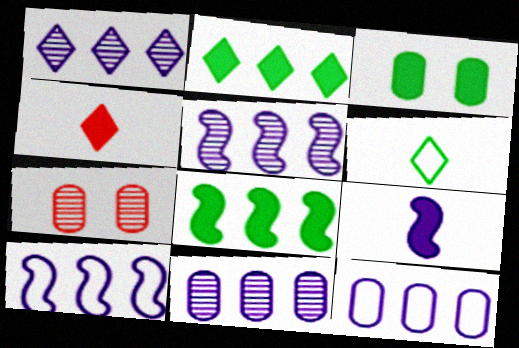[[1, 5, 11]]